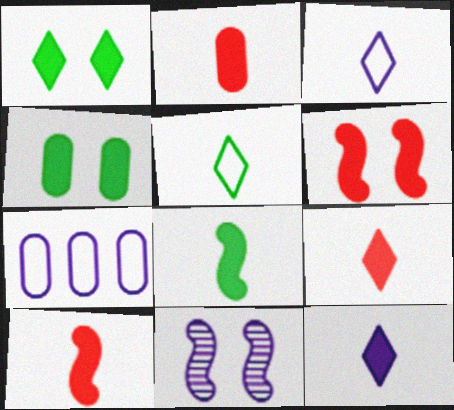[[2, 8, 12], 
[2, 9, 10], 
[7, 11, 12]]